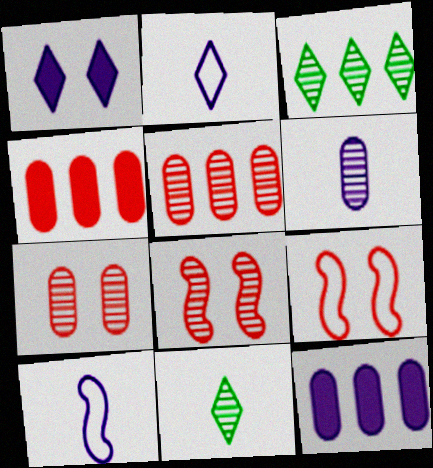[[3, 6, 8], 
[9, 11, 12]]